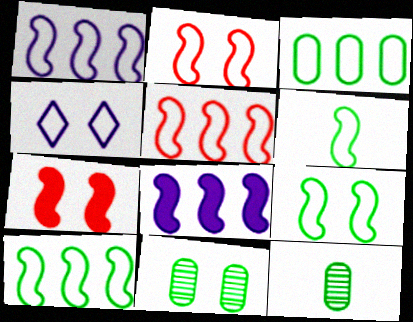[[1, 2, 6], 
[1, 5, 10], 
[4, 7, 11], 
[6, 9, 10]]